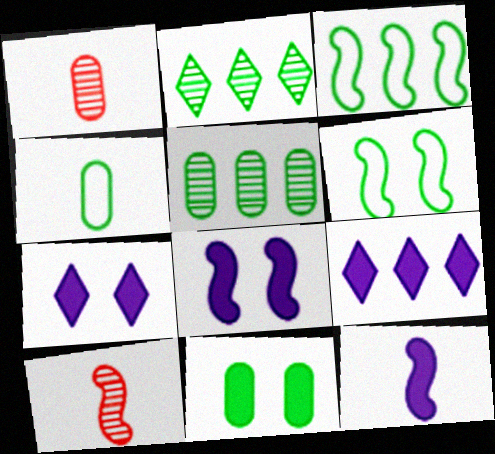[[1, 3, 7], 
[1, 6, 9], 
[3, 8, 10], 
[4, 5, 11]]